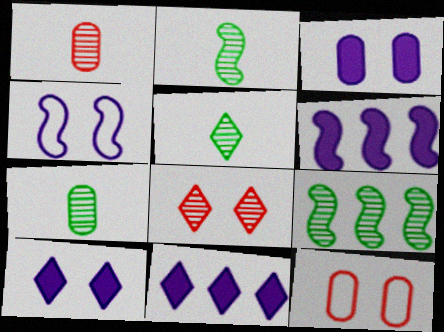[[2, 5, 7], 
[2, 11, 12], 
[5, 6, 12]]